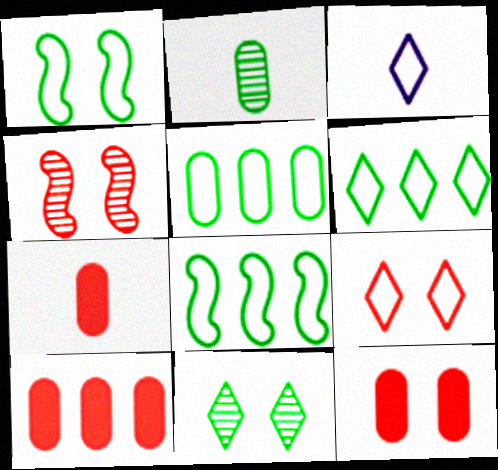[[3, 6, 9], 
[4, 9, 12], 
[5, 6, 8], 
[7, 10, 12]]